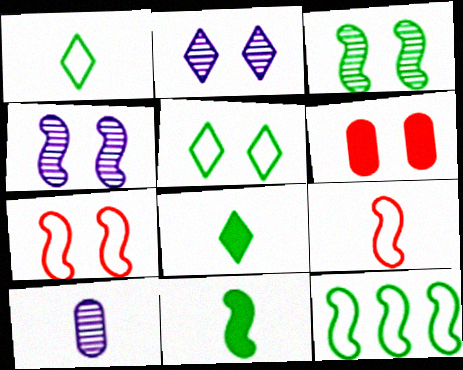[[3, 11, 12], 
[4, 5, 6], 
[8, 9, 10]]